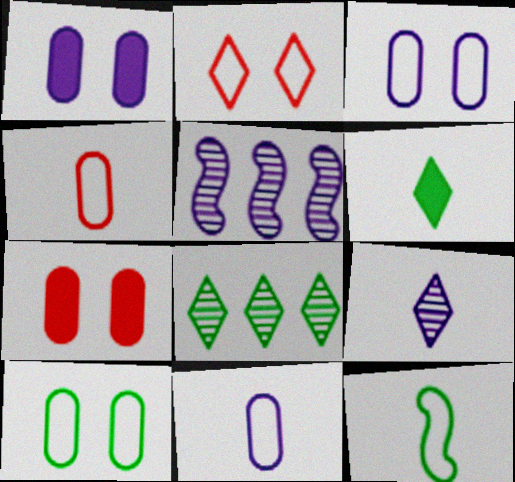[]